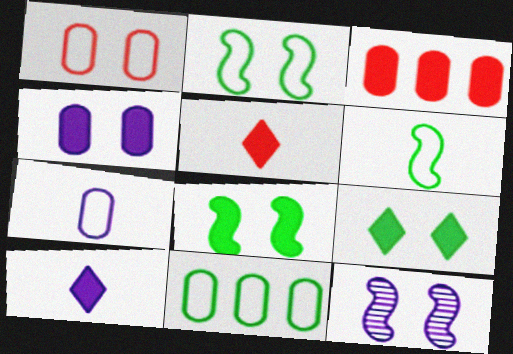[[1, 7, 11], 
[1, 9, 12], 
[3, 8, 10], 
[5, 11, 12]]